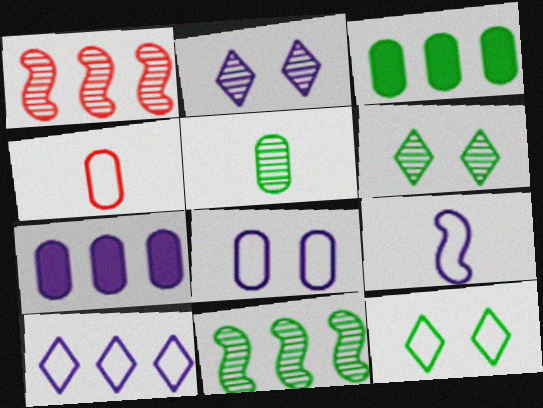[[1, 2, 5], 
[1, 3, 10], 
[2, 7, 9], 
[5, 6, 11], 
[8, 9, 10]]